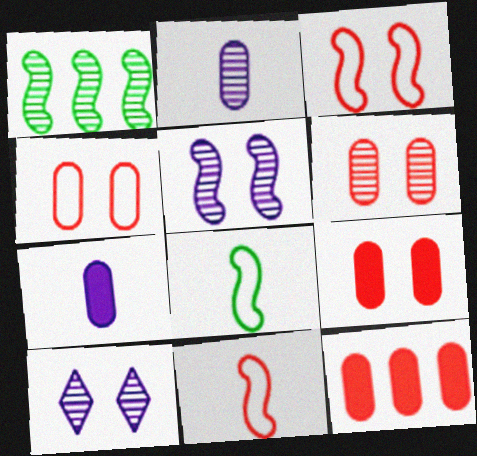[[4, 6, 9], 
[8, 10, 12]]